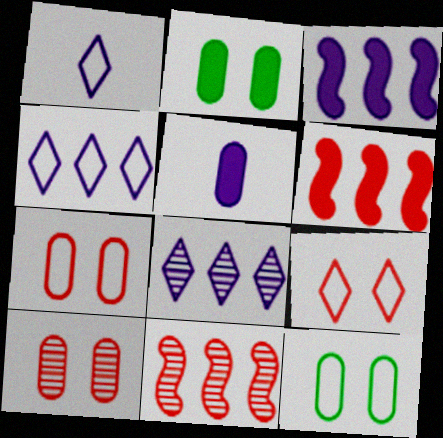[[1, 2, 11]]